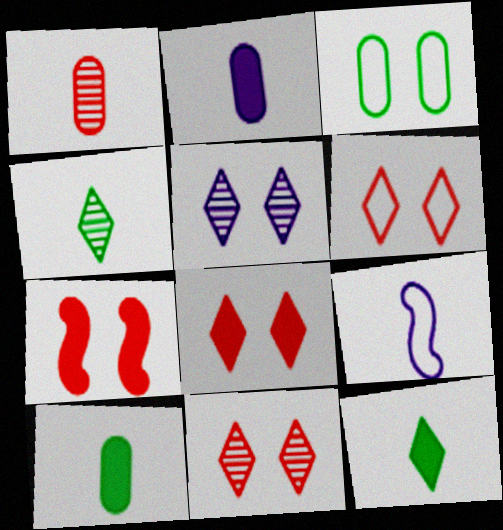[[1, 9, 12], 
[3, 5, 7], 
[6, 8, 11]]